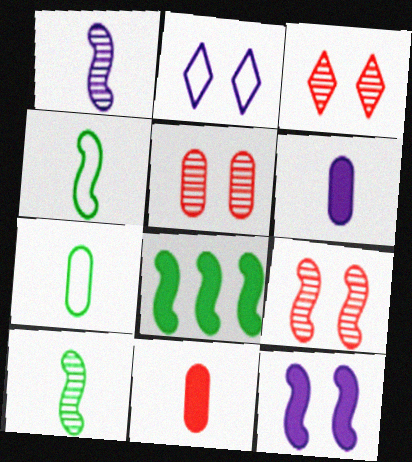[[3, 5, 9]]